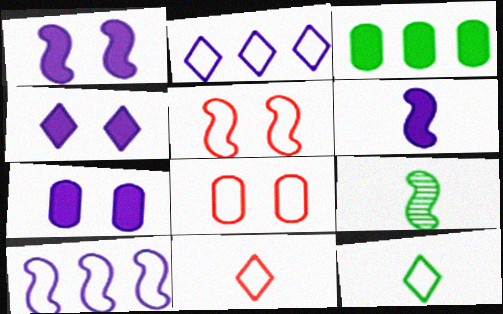[[1, 4, 7], 
[8, 10, 12]]